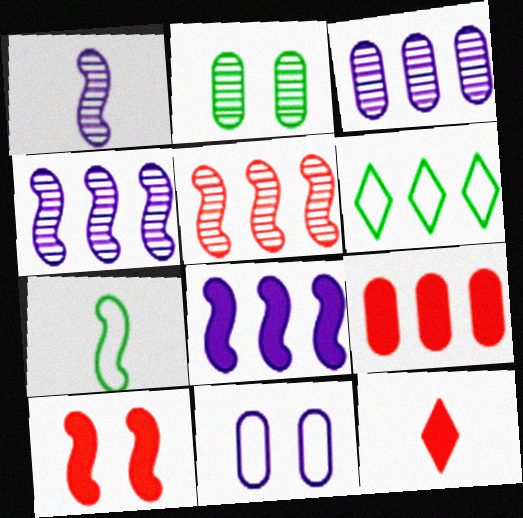[[4, 6, 9], 
[4, 7, 10], 
[9, 10, 12]]